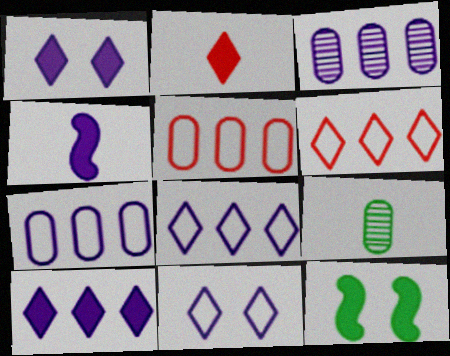[[3, 4, 11]]